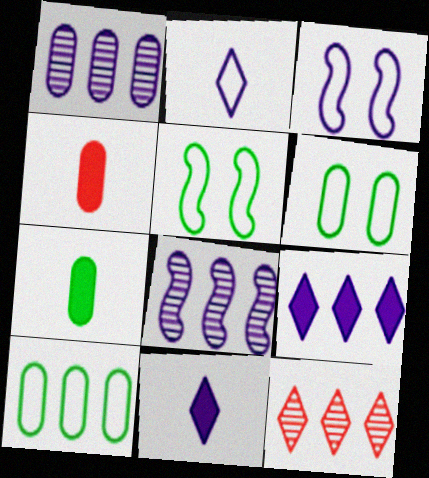[[1, 3, 11], 
[1, 4, 6], 
[3, 7, 12]]